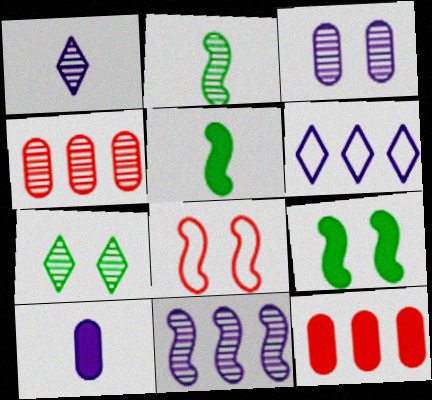[[1, 3, 11], 
[5, 8, 11]]